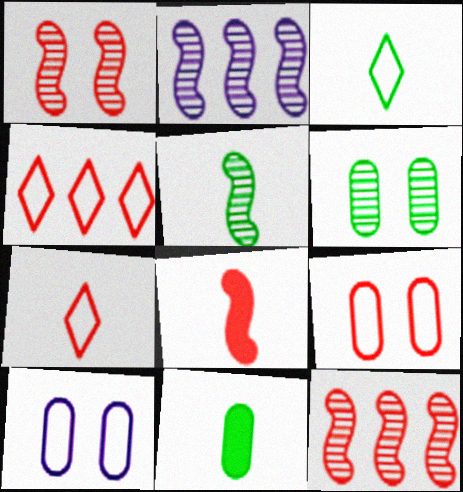[[1, 2, 5], 
[3, 5, 11]]